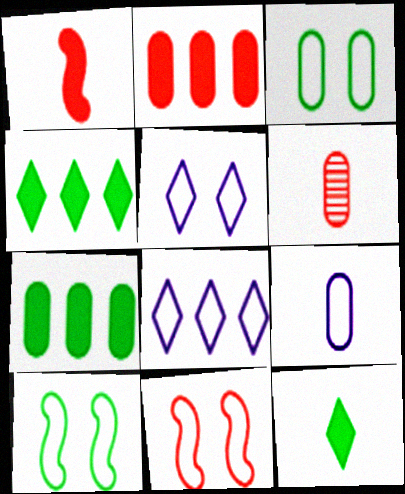[[3, 5, 11]]